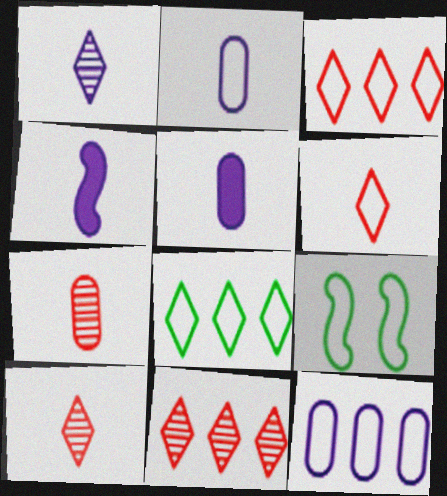[[1, 2, 4], 
[2, 3, 9], 
[5, 9, 11], 
[6, 9, 12]]